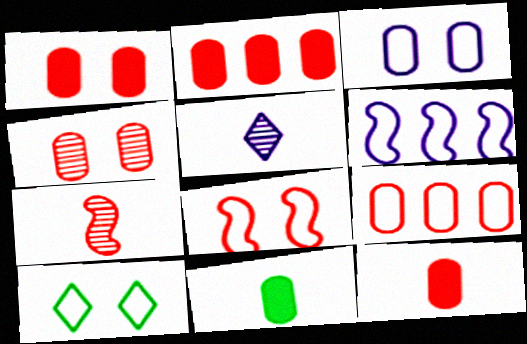[[1, 2, 12], 
[3, 8, 10], 
[4, 9, 12]]